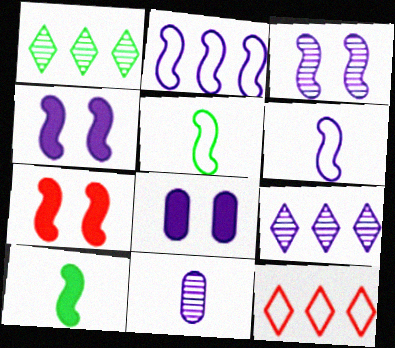[[3, 9, 11], 
[6, 8, 9]]